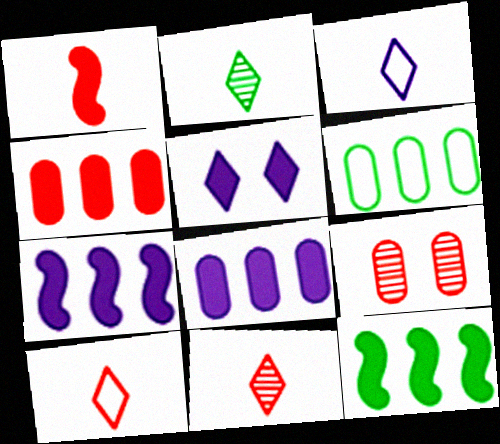[[3, 9, 12]]